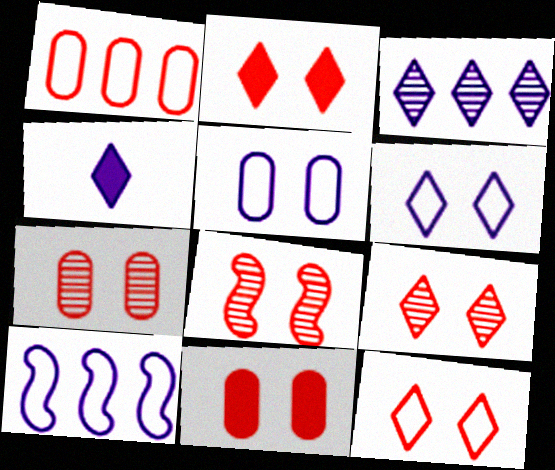[[2, 9, 12], 
[3, 4, 6], 
[7, 8, 9], 
[8, 11, 12]]